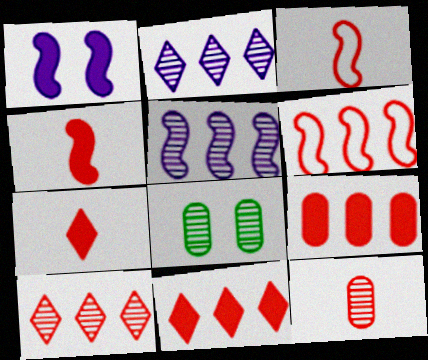[[3, 7, 12], 
[6, 9, 10]]